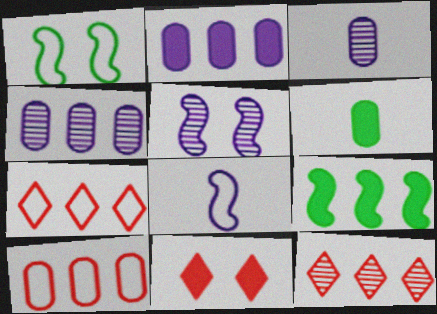[[4, 7, 9], 
[5, 6, 7]]